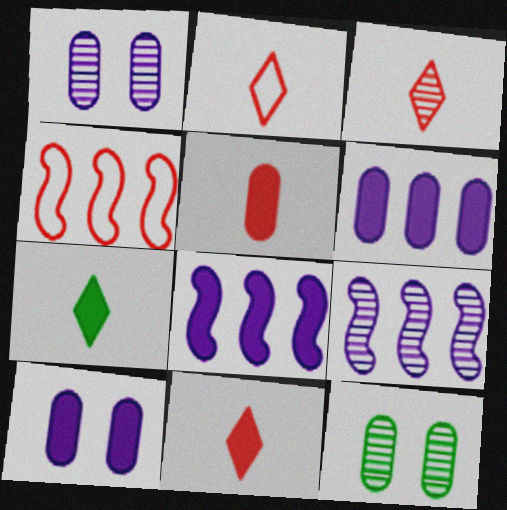[[1, 4, 7], 
[2, 3, 11], 
[2, 8, 12], 
[3, 9, 12]]